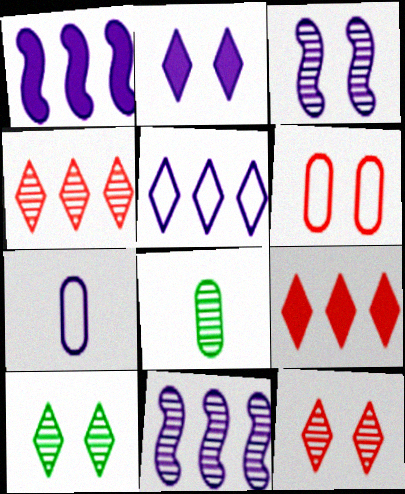[[2, 7, 11], 
[3, 4, 8], 
[8, 11, 12]]